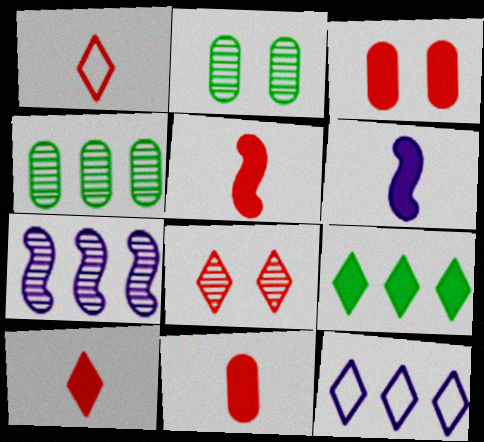[[2, 5, 12], 
[3, 6, 9], 
[5, 10, 11]]